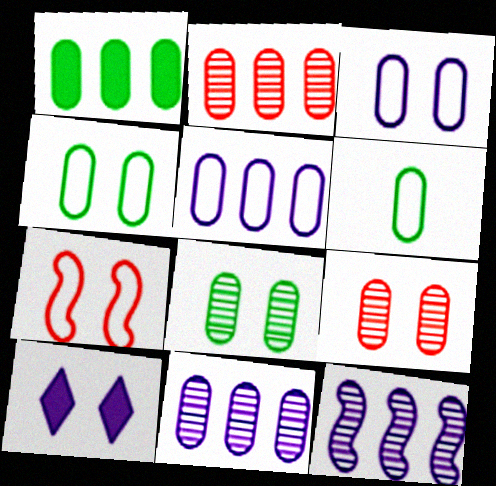[[1, 2, 5], 
[1, 6, 8], 
[7, 8, 10]]